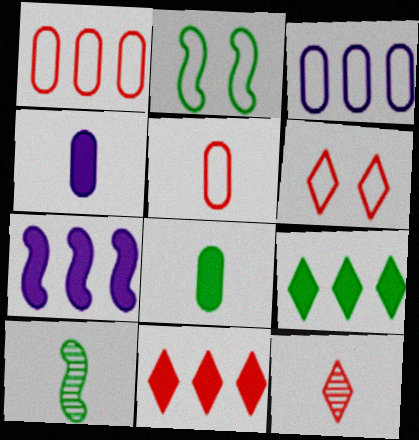[[6, 11, 12]]